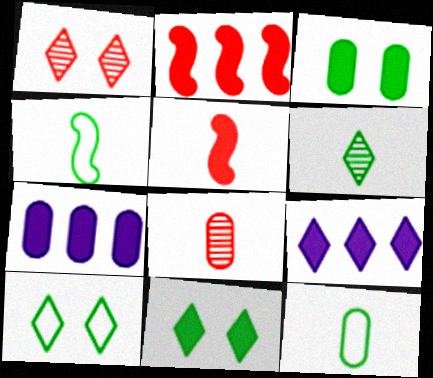[[1, 4, 7], 
[3, 5, 9], 
[5, 7, 11]]